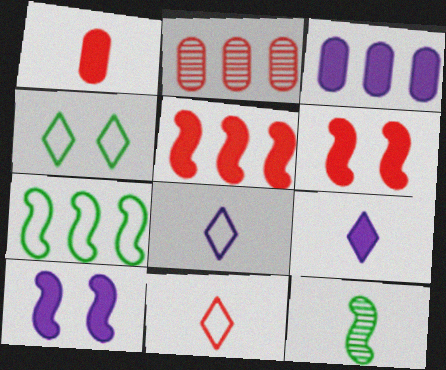[[1, 8, 12], 
[2, 6, 11], 
[3, 9, 10]]